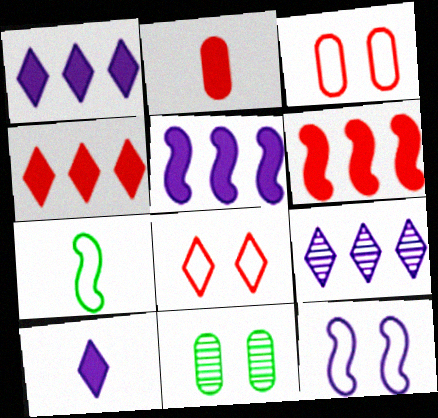[]